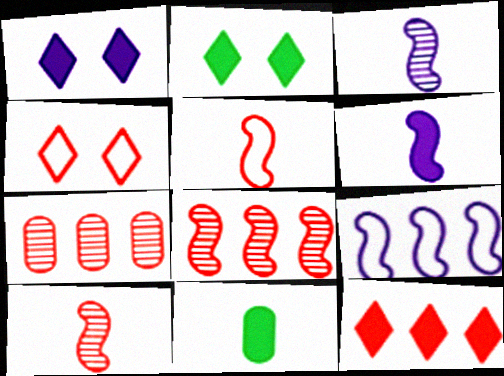[]